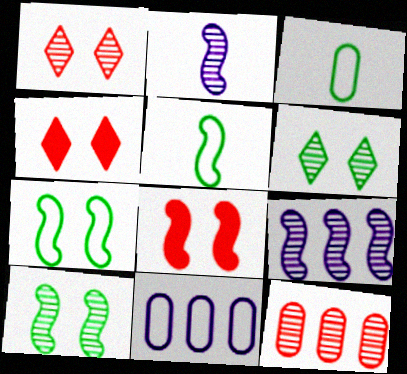[[2, 6, 12], 
[3, 4, 9], 
[5, 8, 9]]